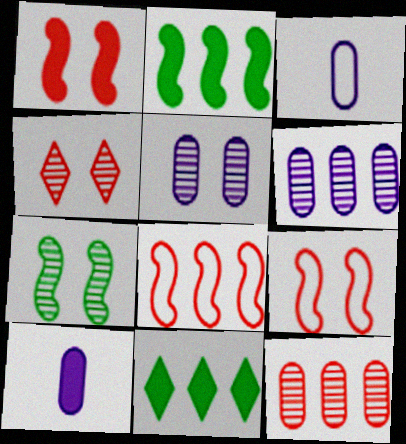[[1, 10, 11], 
[2, 3, 4], 
[4, 5, 7], 
[6, 8, 11]]